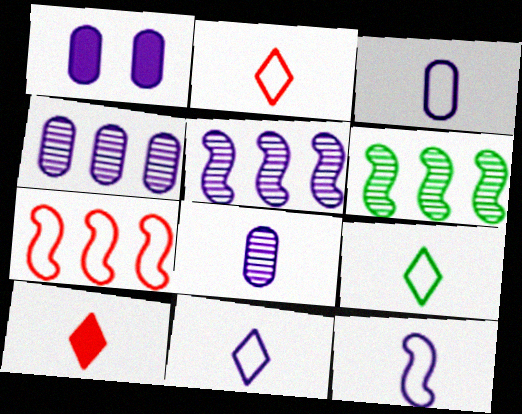[[1, 2, 6], 
[1, 3, 4], 
[1, 5, 11], 
[2, 9, 11], 
[3, 11, 12]]